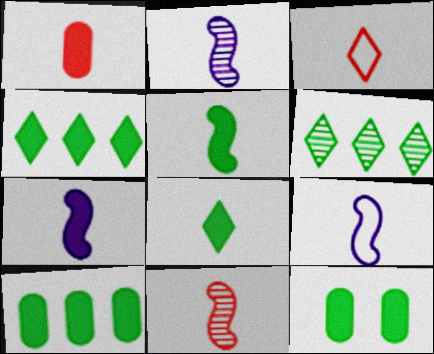[[1, 3, 11], 
[1, 7, 8], 
[2, 7, 9], 
[4, 5, 12], 
[5, 9, 11]]